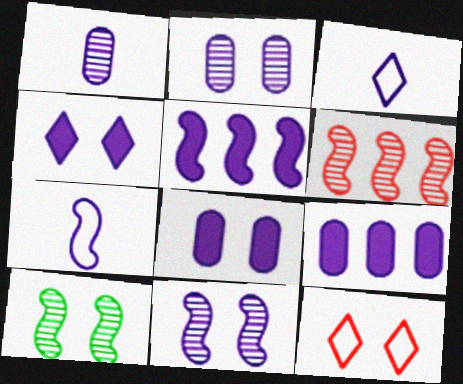[[2, 3, 5], 
[3, 9, 11], 
[5, 7, 11], 
[8, 10, 12]]